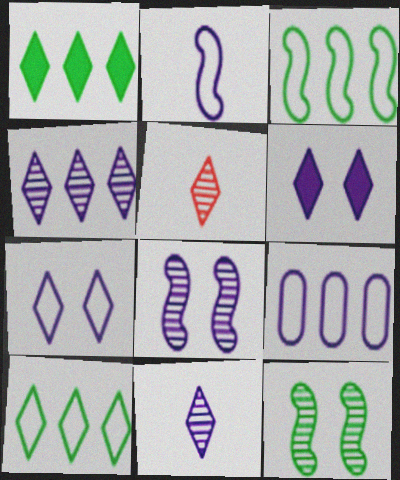[[1, 5, 7], 
[2, 7, 9], 
[5, 6, 10]]